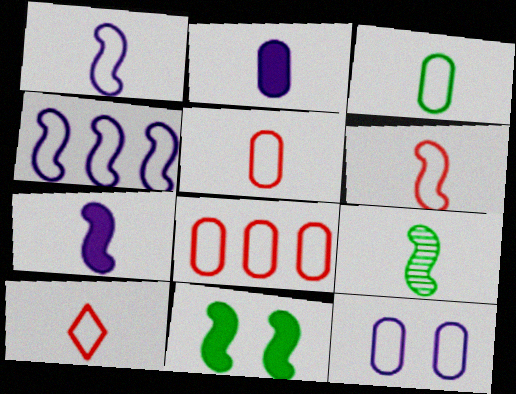[[1, 3, 10], 
[2, 9, 10], 
[3, 8, 12], 
[5, 6, 10], 
[6, 7, 9]]